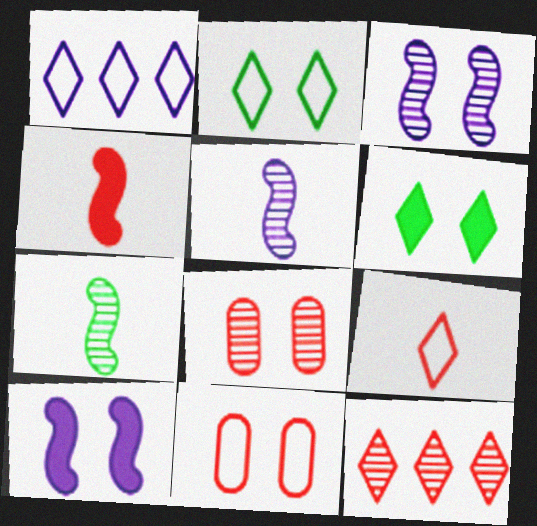[[1, 2, 9], 
[2, 8, 10], 
[3, 6, 11], 
[4, 11, 12]]